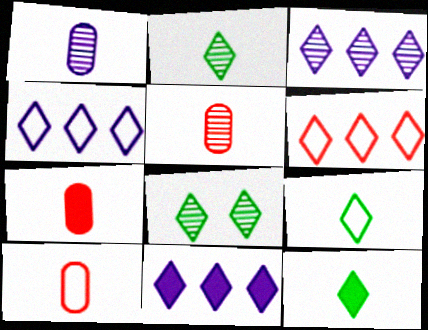[[2, 9, 12], 
[3, 4, 11], 
[5, 7, 10]]